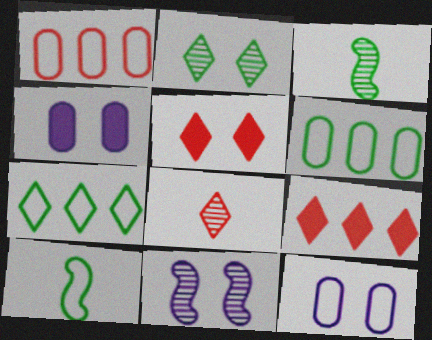[[3, 9, 12]]